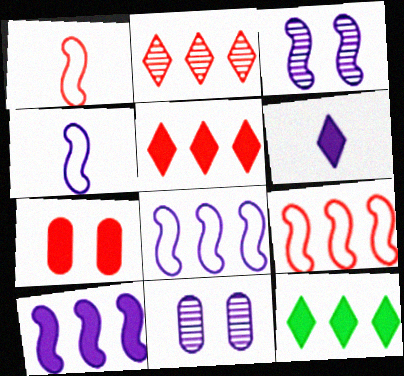[[1, 2, 7], 
[1, 11, 12], 
[3, 4, 10], 
[6, 8, 11]]